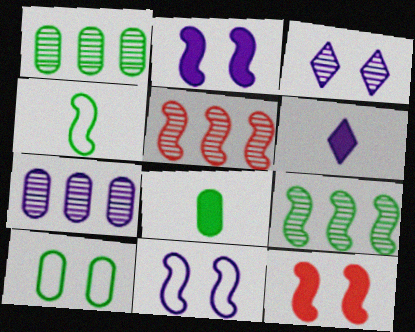[[1, 8, 10], 
[2, 4, 5], 
[3, 10, 12], 
[5, 6, 10], 
[6, 7, 11]]